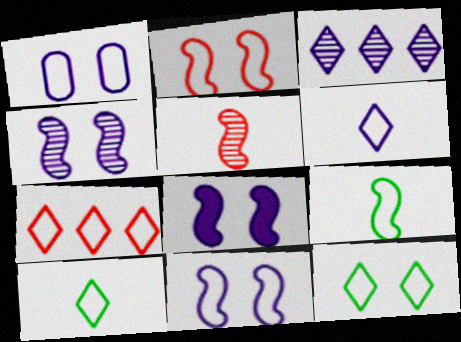[[1, 2, 12], 
[1, 7, 9], 
[4, 8, 11], 
[6, 7, 12]]